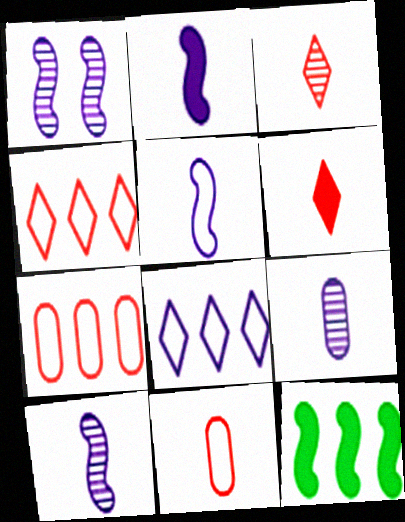[[2, 5, 10]]